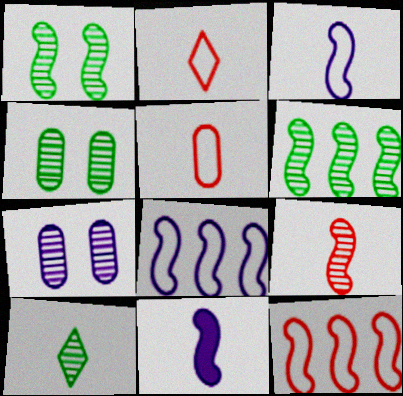[[1, 11, 12], 
[4, 6, 10], 
[5, 10, 11]]